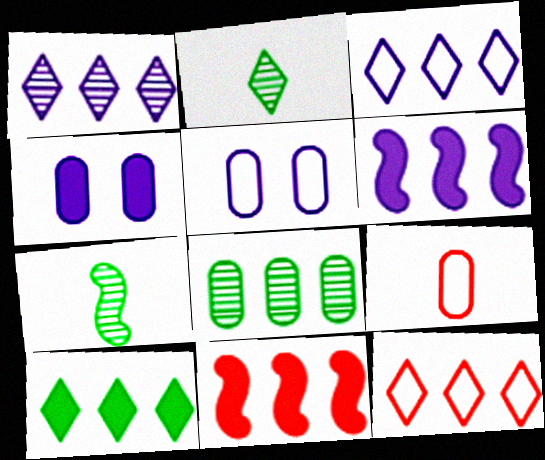[[1, 10, 12], 
[2, 5, 11], 
[3, 8, 11], 
[4, 7, 12], 
[4, 8, 9], 
[6, 8, 12]]